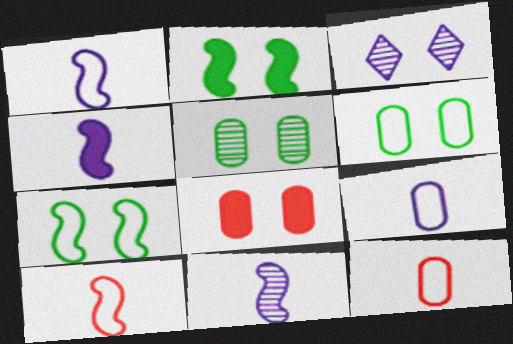[[1, 4, 11], 
[3, 7, 8]]